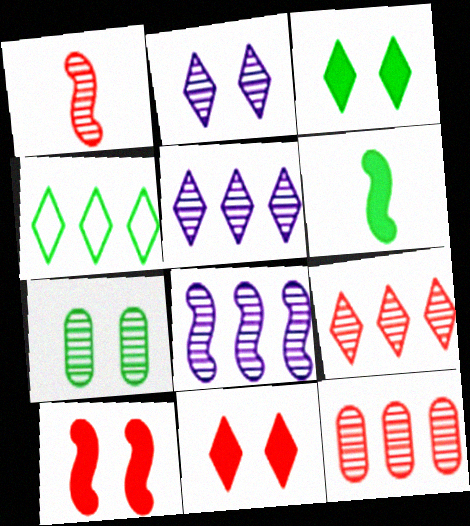[[1, 5, 7], 
[4, 6, 7]]